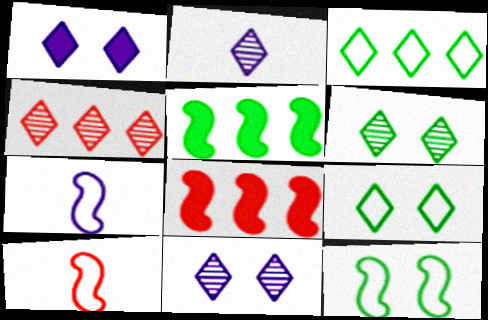[[2, 4, 6]]